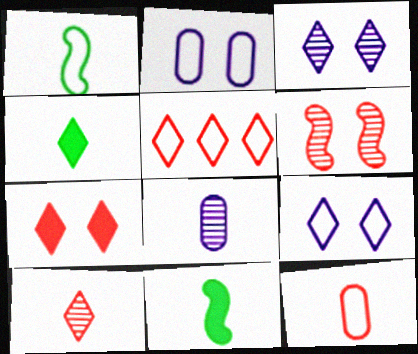[[1, 2, 5], 
[3, 4, 5], 
[5, 7, 10]]